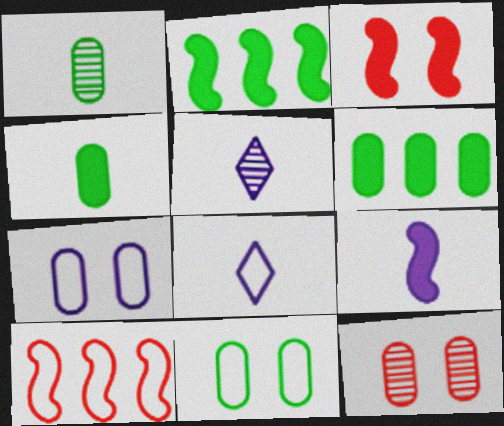[[1, 6, 11], 
[2, 3, 9], 
[2, 8, 12], 
[8, 10, 11]]